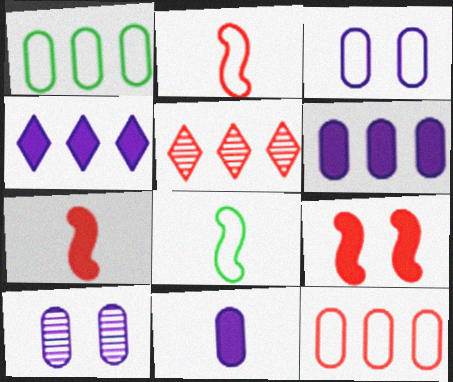[]